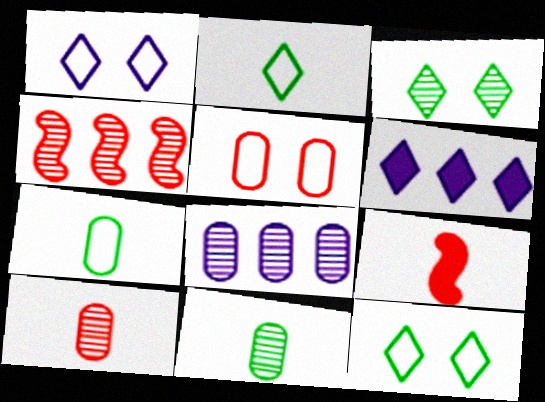[[8, 9, 12]]